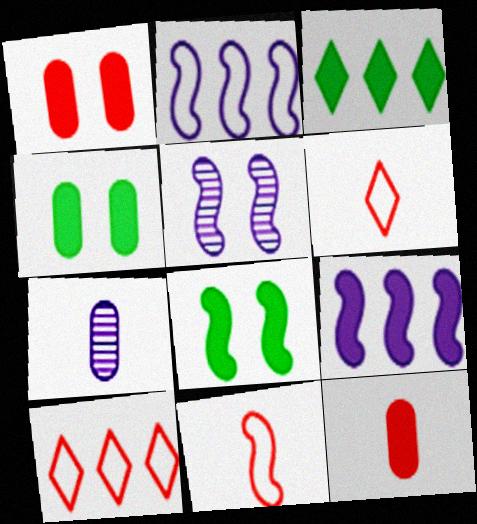[[7, 8, 10]]